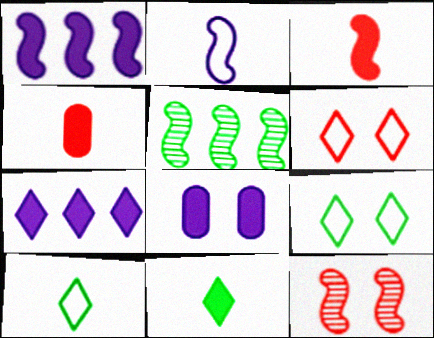[[8, 9, 12]]